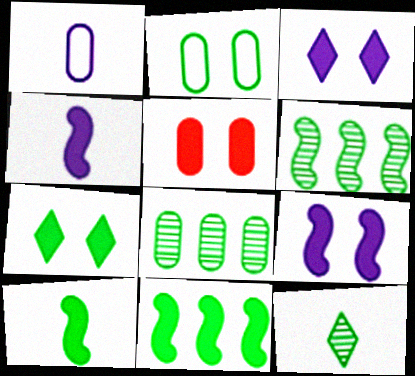[[1, 5, 8], 
[2, 11, 12], 
[5, 7, 9]]